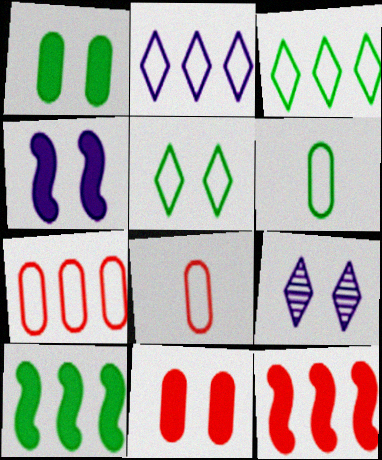[[6, 9, 12], 
[8, 9, 10]]